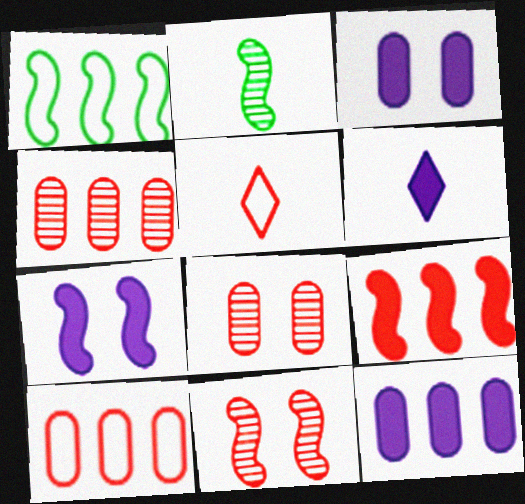[[1, 6, 8], 
[5, 8, 9], 
[6, 7, 12]]